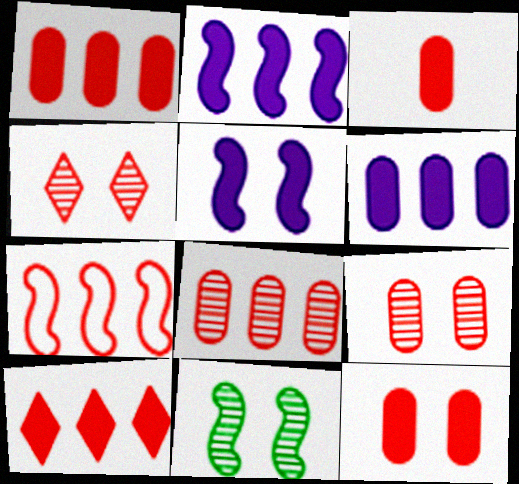[[1, 3, 12], 
[3, 4, 7], 
[7, 8, 10]]